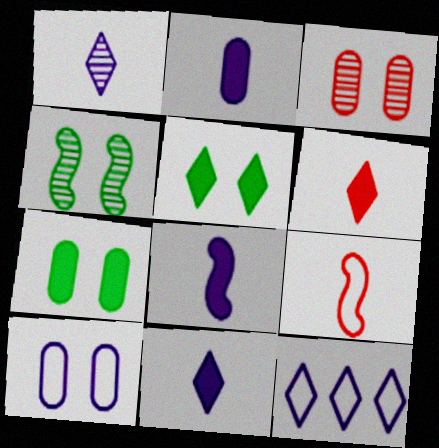[[2, 8, 11], 
[3, 7, 10]]